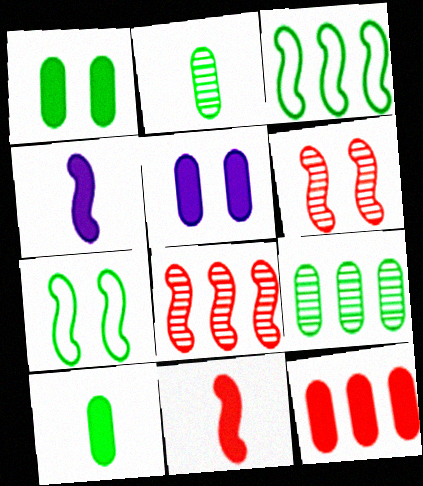[[3, 4, 6], 
[4, 7, 8], 
[5, 10, 12]]